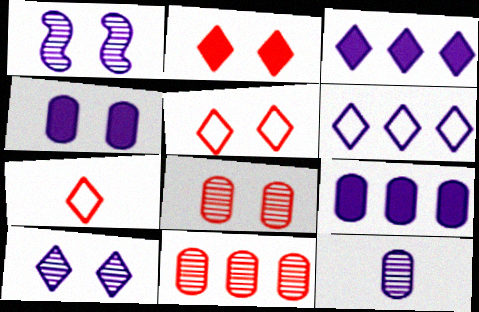[]